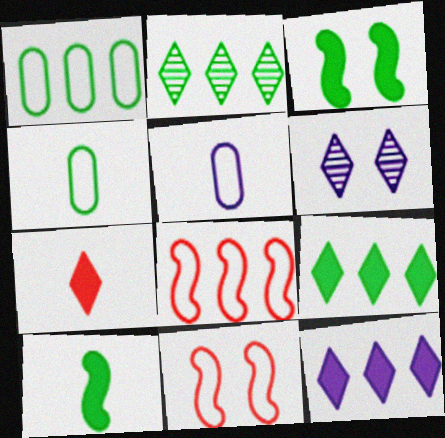[[2, 3, 4]]